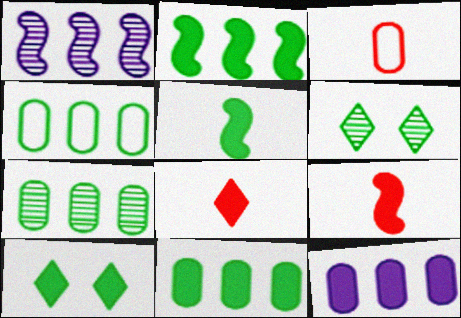[[1, 3, 10], 
[4, 5, 6], 
[4, 7, 11], 
[5, 10, 11], 
[9, 10, 12]]